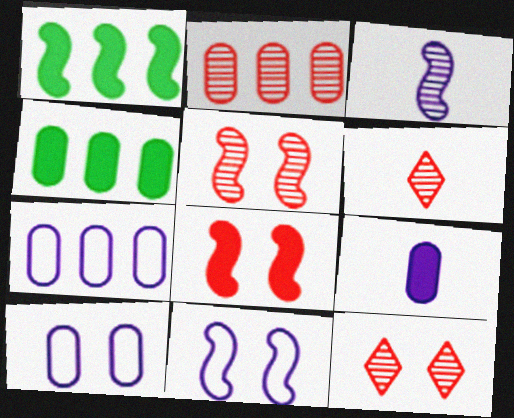[[1, 6, 10], 
[2, 4, 7], 
[2, 5, 6], 
[4, 6, 11]]